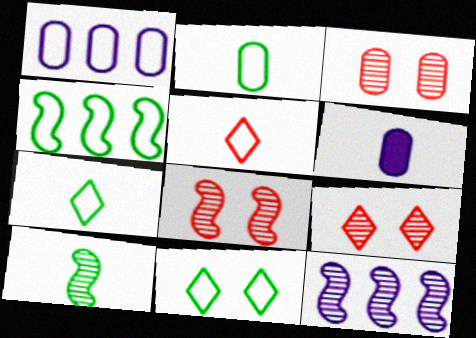[[2, 4, 11], 
[3, 8, 9], 
[4, 6, 9], 
[5, 6, 10], 
[8, 10, 12]]